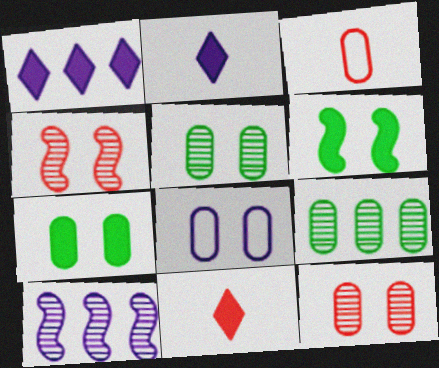[[2, 8, 10], 
[7, 8, 12]]